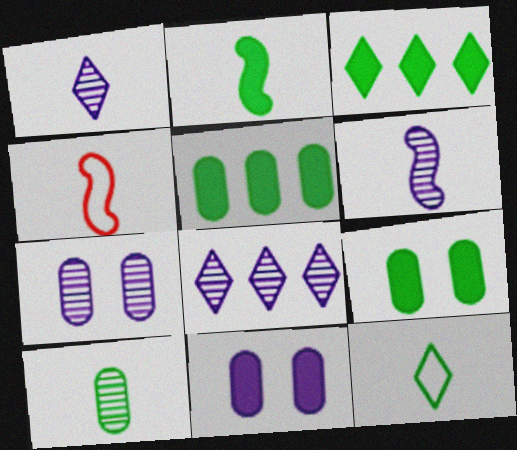[[2, 3, 9], 
[2, 4, 6], 
[2, 10, 12], 
[3, 4, 7], 
[4, 8, 9], 
[6, 7, 8]]